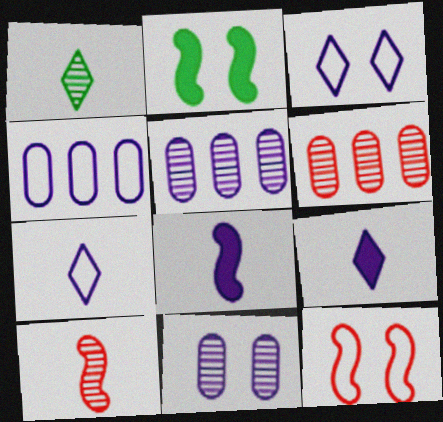[[2, 6, 7], 
[3, 5, 8]]